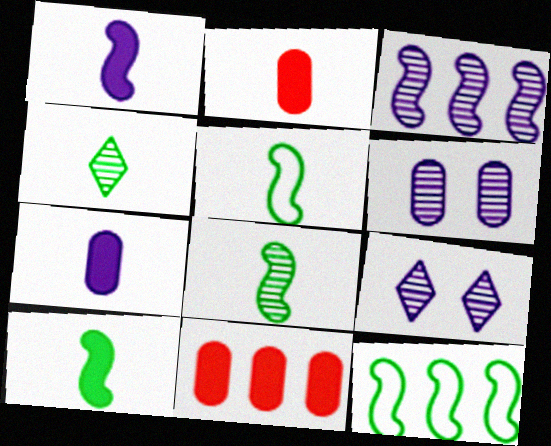[[2, 9, 12], 
[5, 8, 10], 
[5, 9, 11]]